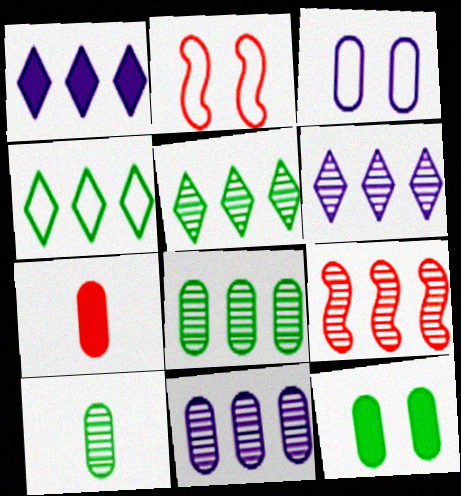[[1, 2, 10], 
[3, 7, 8], 
[5, 9, 11], 
[6, 8, 9]]